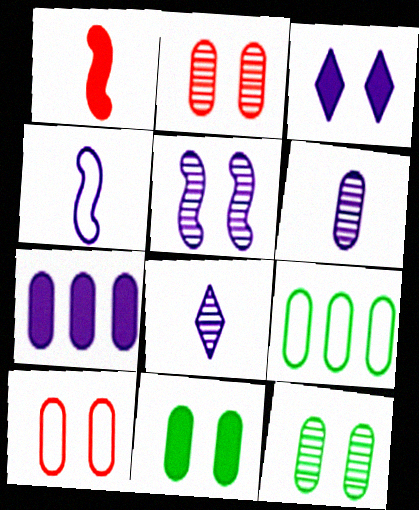[]